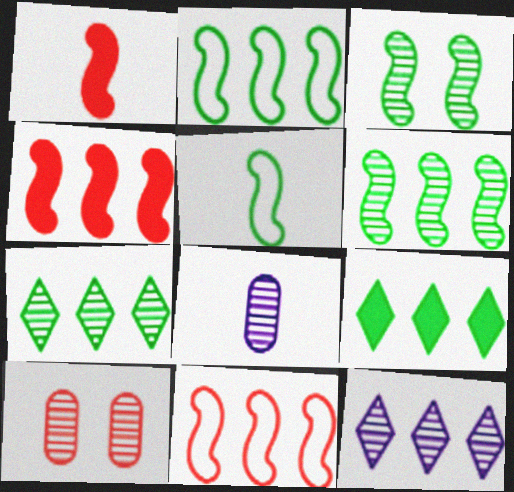[]